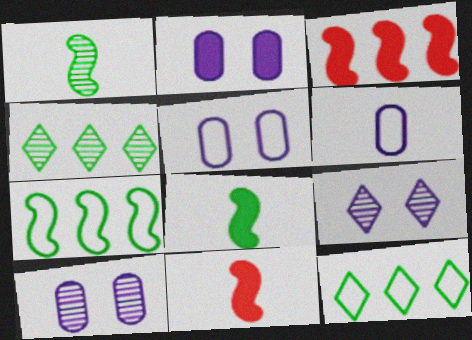[[2, 5, 10], 
[4, 5, 11], 
[10, 11, 12]]